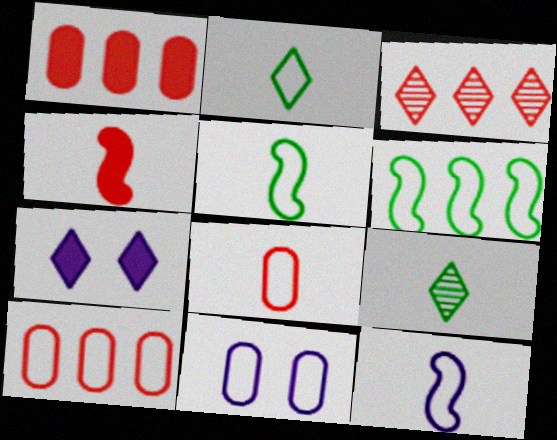[[2, 3, 7], 
[2, 8, 12]]